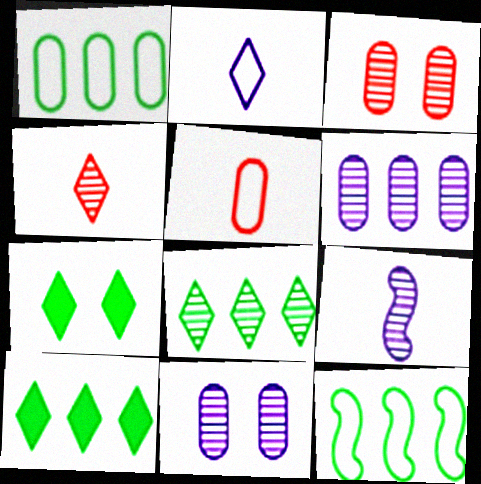[[3, 8, 9]]